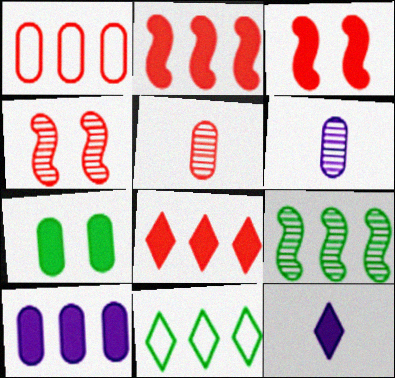[[1, 6, 7], 
[2, 7, 12], 
[3, 6, 11]]